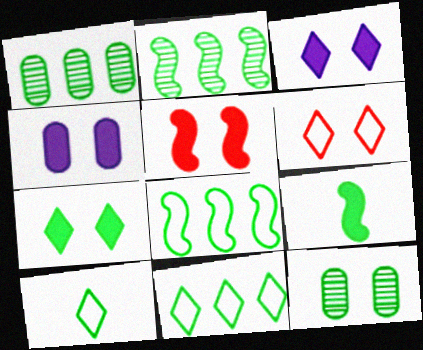[[4, 5, 7], 
[9, 11, 12]]